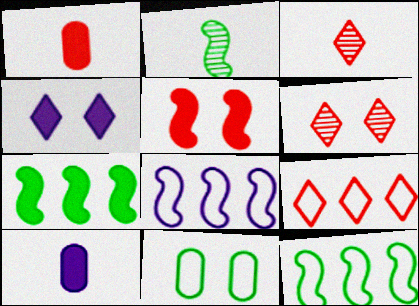[[1, 4, 7], 
[2, 5, 8], 
[6, 10, 12]]